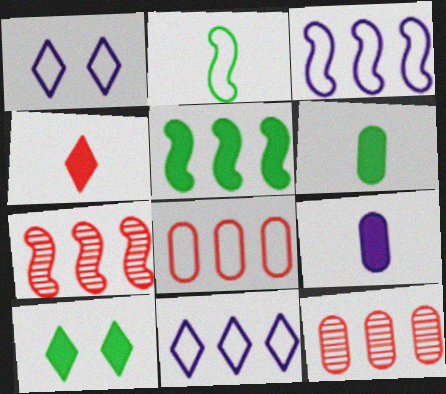[[1, 2, 8], 
[1, 6, 7], 
[3, 5, 7], 
[5, 6, 10], 
[5, 11, 12]]